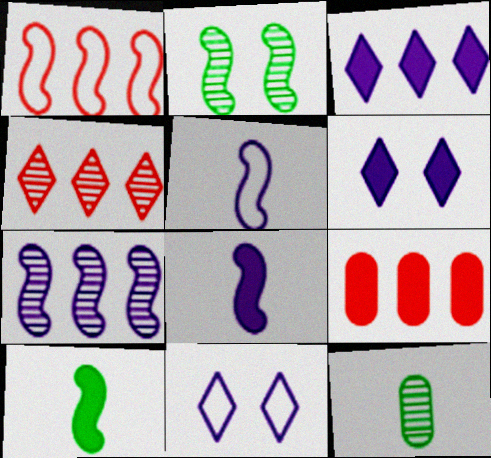[[1, 2, 8], 
[1, 4, 9], 
[1, 6, 12], 
[6, 9, 10]]